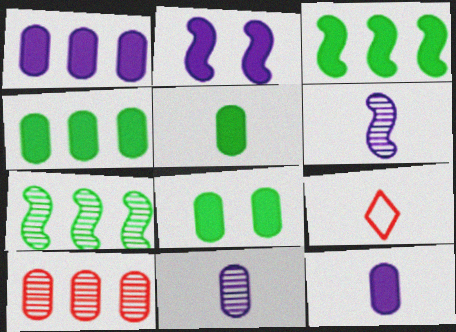[[4, 5, 8], 
[5, 6, 9]]